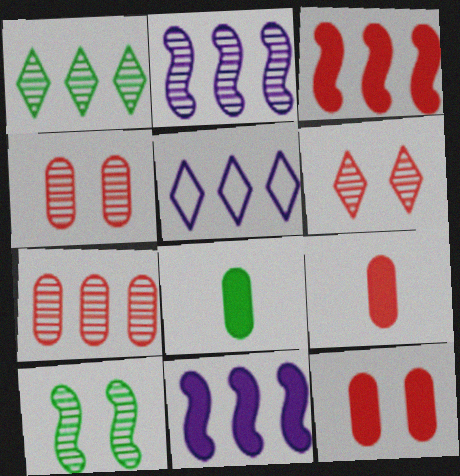[[1, 2, 7], 
[5, 9, 10]]